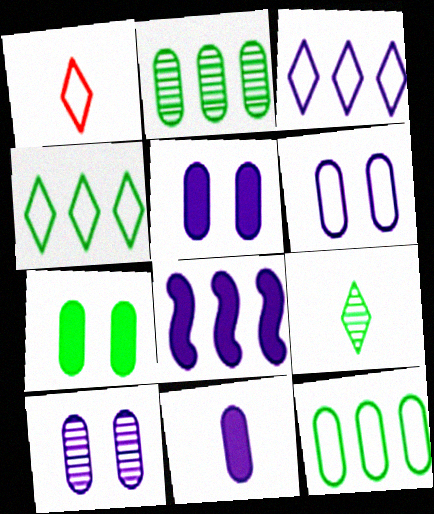[[5, 6, 10]]